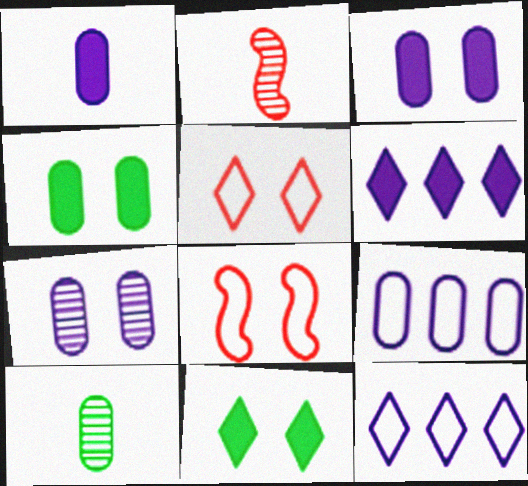[[1, 7, 9], 
[2, 4, 12], 
[2, 9, 11], 
[6, 8, 10], 
[7, 8, 11]]